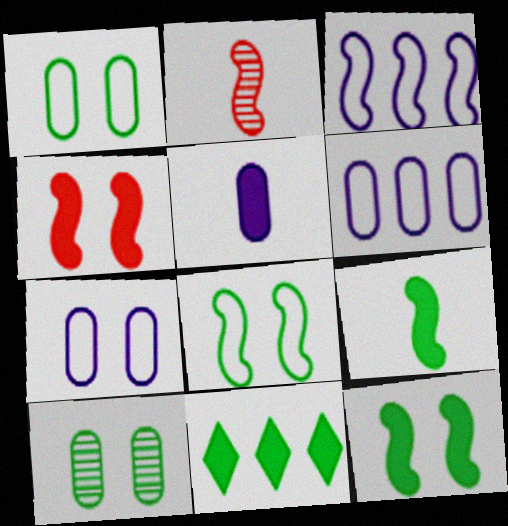[[2, 3, 12], 
[2, 7, 11], 
[4, 5, 11]]